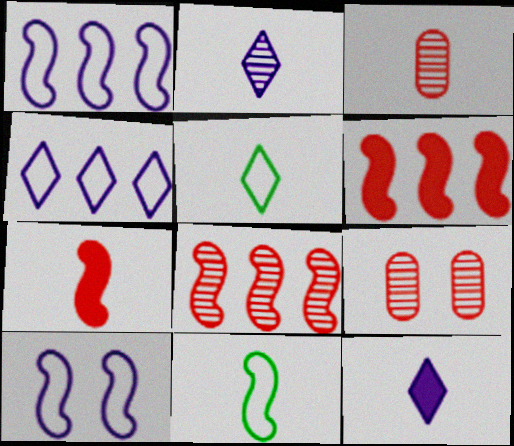[[3, 11, 12]]